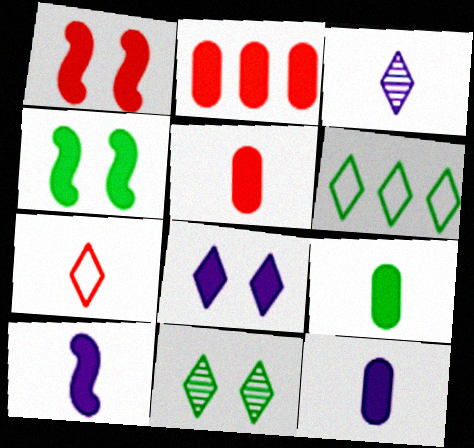[[5, 9, 12]]